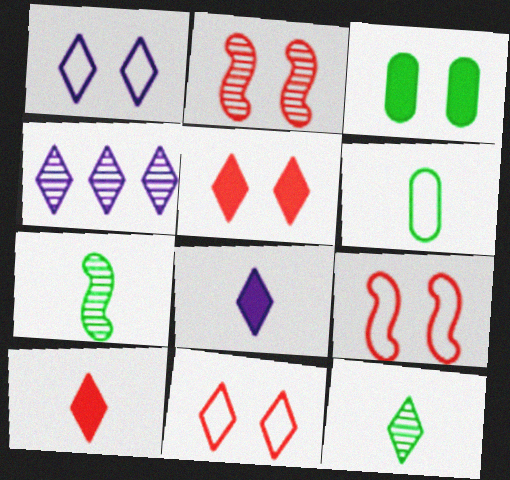[[1, 2, 3], 
[1, 4, 8]]